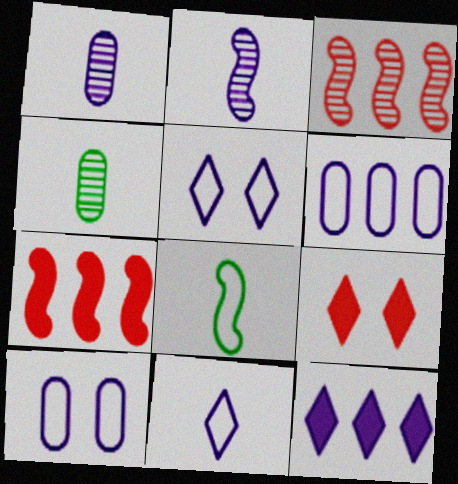[[2, 10, 12], 
[4, 5, 7]]